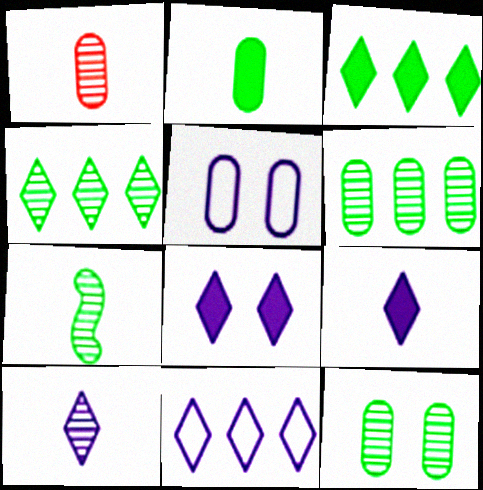[[1, 7, 10], 
[4, 7, 12], 
[8, 10, 11]]